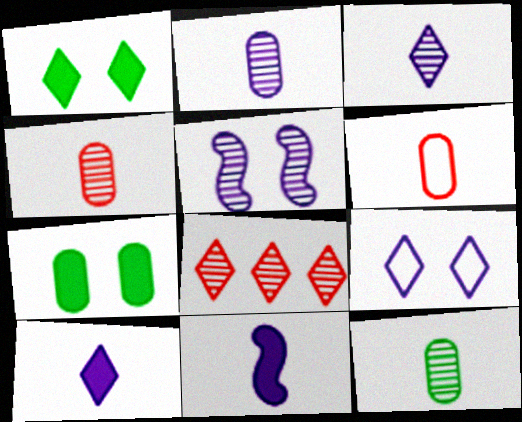[[2, 4, 12], 
[5, 8, 12]]